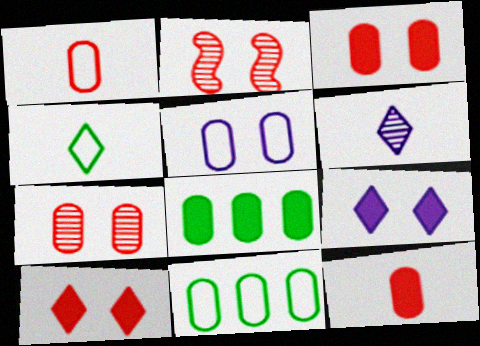[[1, 5, 11]]